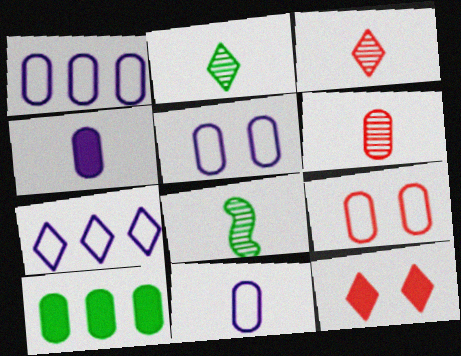[[1, 5, 11], 
[1, 8, 12], 
[2, 7, 12], 
[5, 6, 10]]